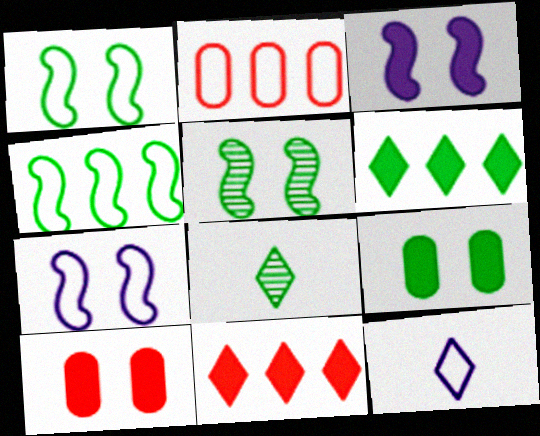[[1, 2, 12], 
[2, 3, 8], 
[4, 8, 9]]